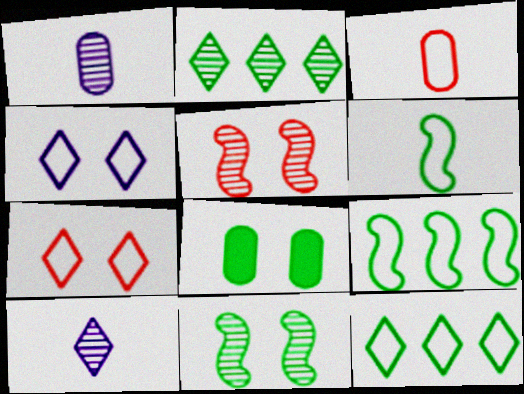[[1, 2, 5], 
[2, 6, 8], 
[3, 4, 9], 
[4, 5, 8]]